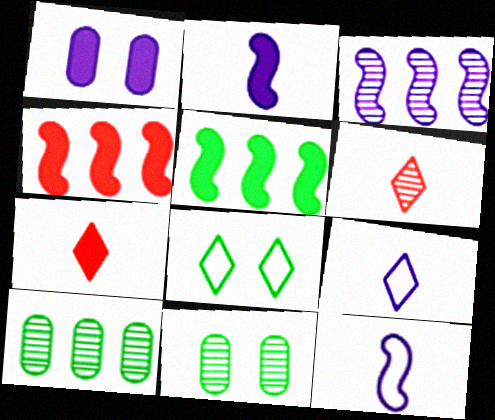[[1, 3, 9], 
[1, 5, 7], 
[3, 6, 11], 
[4, 9, 11]]